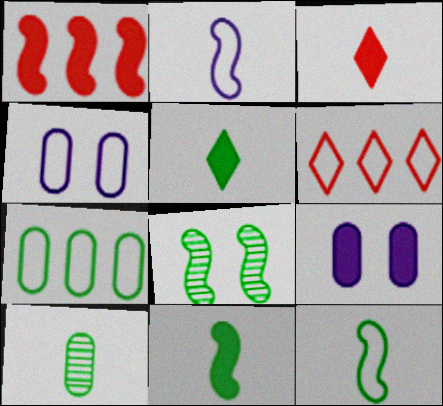[[1, 2, 8], 
[1, 5, 9], 
[2, 3, 10], 
[4, 6, 12], 
[5, 7, 8], 
[5, 10, 12]]